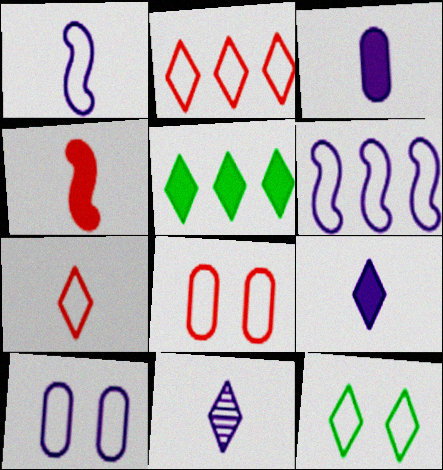[[1, 3, 11]]